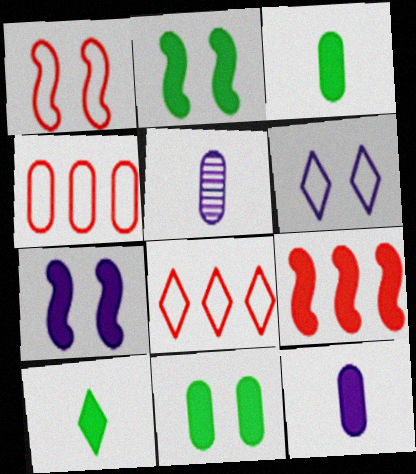[[2, 5, 8], 
[4, 5, 11]]